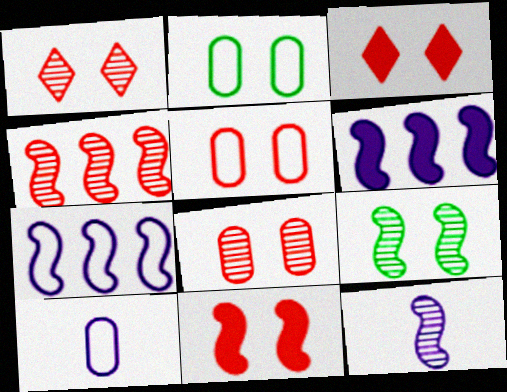[[1, 5, 11], 
[4, 9, 12]]